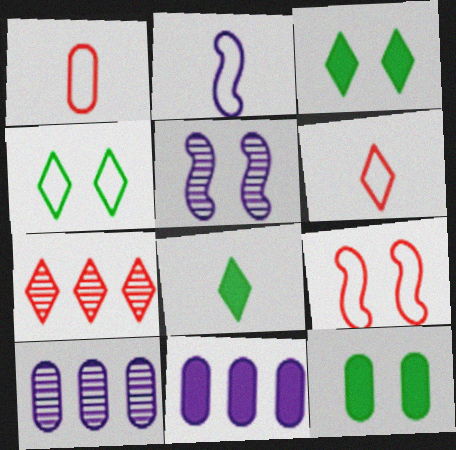[[1, 10, 12], 
[2, 7, 12], 
[8, 9, 10]]